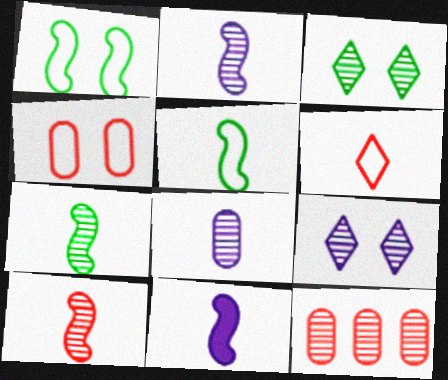[[2, 3, 12], 
[2, 7, 10], 
[5, 10, 11], 
[7, 9, 12]]